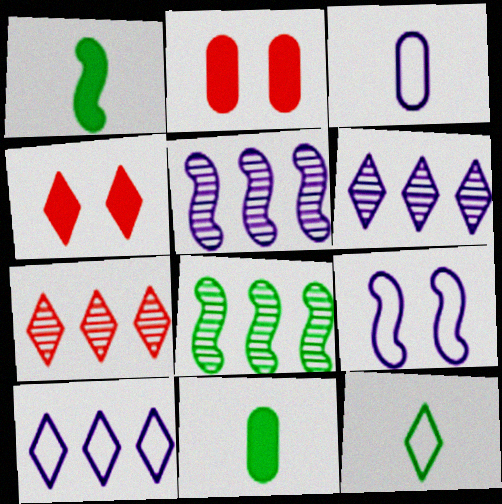[[2, 5, 12], 
[3, 4, 8], 
[3, 9, 10], 
[4, 6, 12], 
[7, 9, 11]]